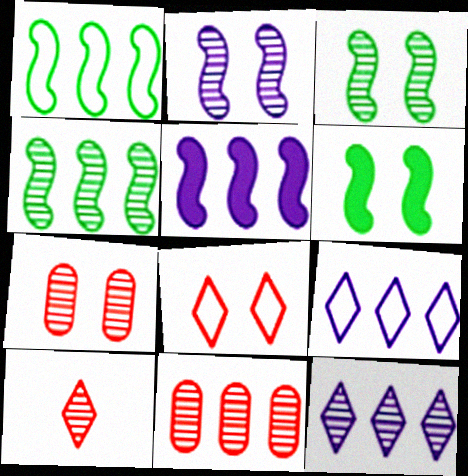[[4, 11, 12]]